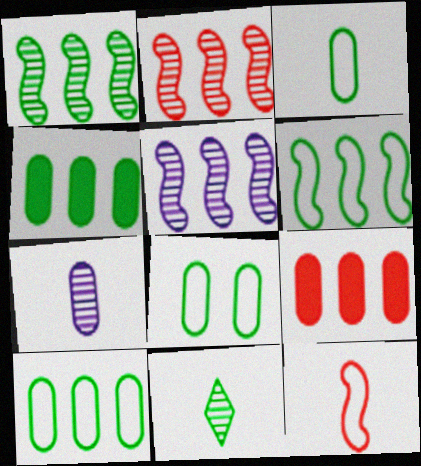[[1, 2, 5], 
[3, 8, 10], 
[7, 8, 9]]